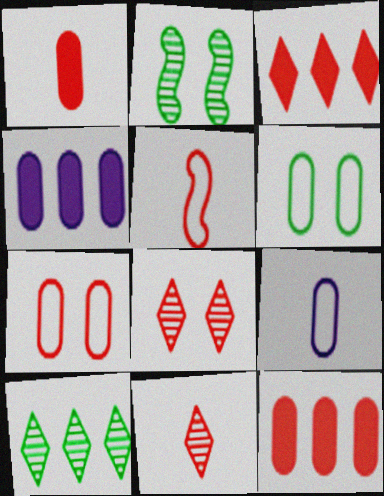[[1, 5, 11], 
[2, 3, 9], 
[5, 8, 12]]